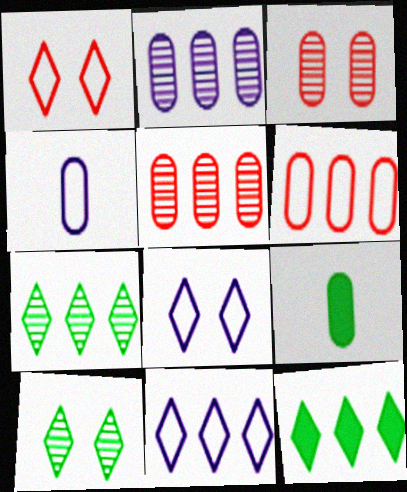[]